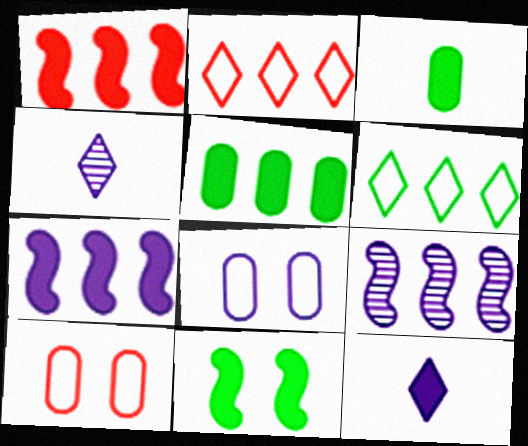[[2, 5, 9], 
[4, 7, 8], 
[8, 9, 12]]